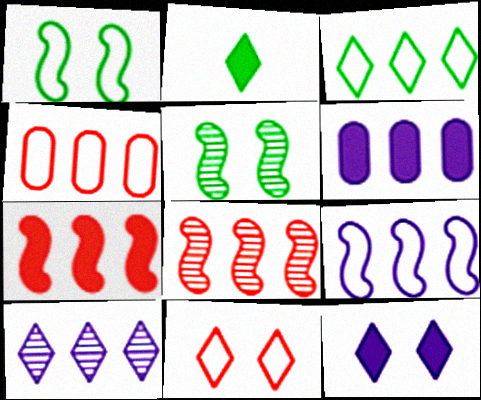[[2, 10, 11], 
[3, 4, 9], 
[3, 6, 8], 
[6, 9, 10]]